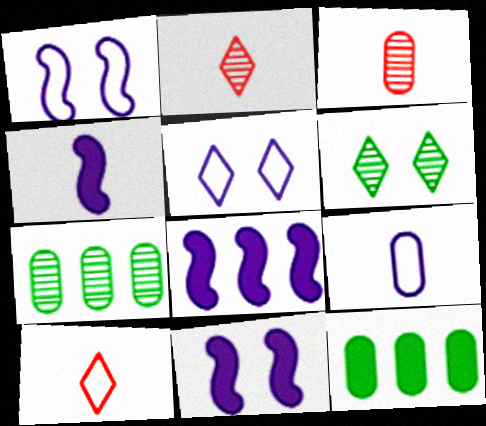[[1, 2, 12], 
[4, 8, 11], 
[7, 10, 11]]